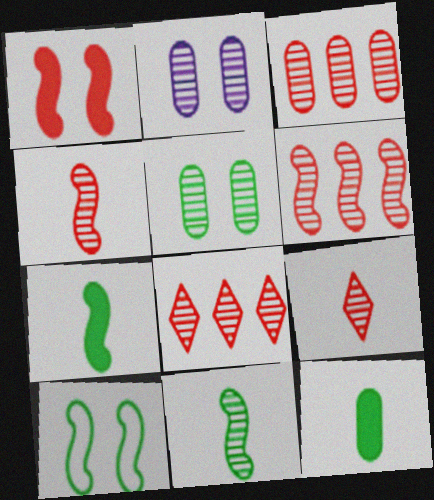[[2, 8, 11], 
[3, 6, 8]]